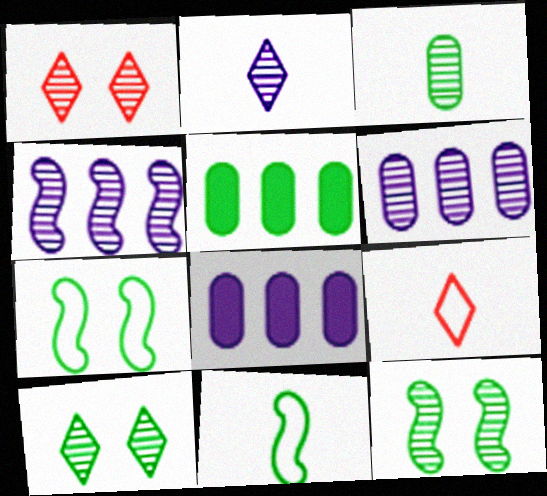[[1, 3, 4], 
[1, 8, 11], 
[5, 10, 11], 
[8, 9, 12]]